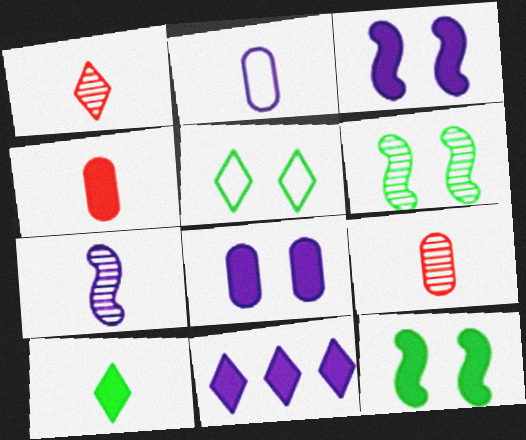[[1, 5, 11], 
[4, 11, 12]]